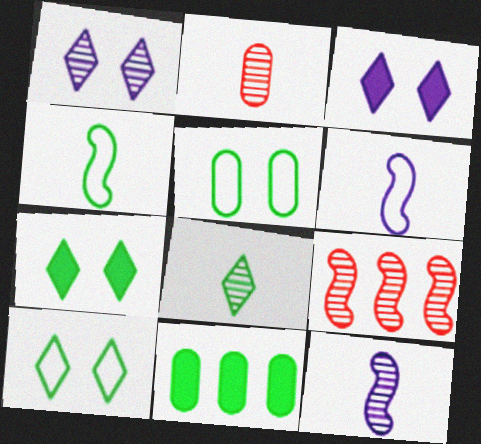[[2, 8, 12]]